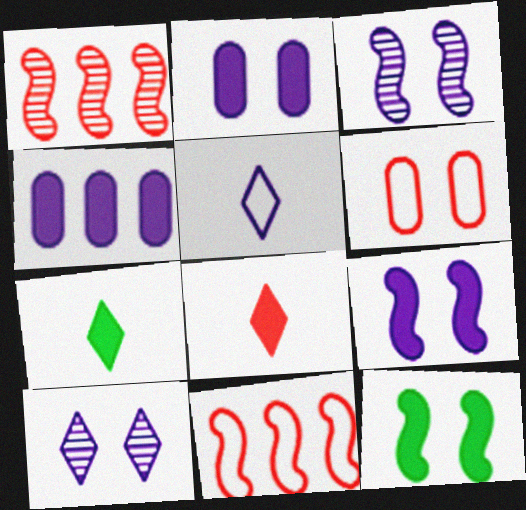[[1, 6, 8], 
[3, 4, 5], 
[4, 8, 12], 
[6, 10, 12]]